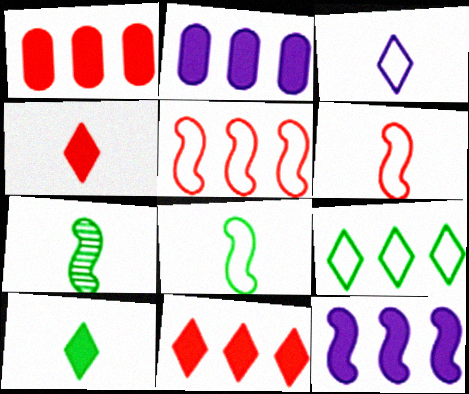[]